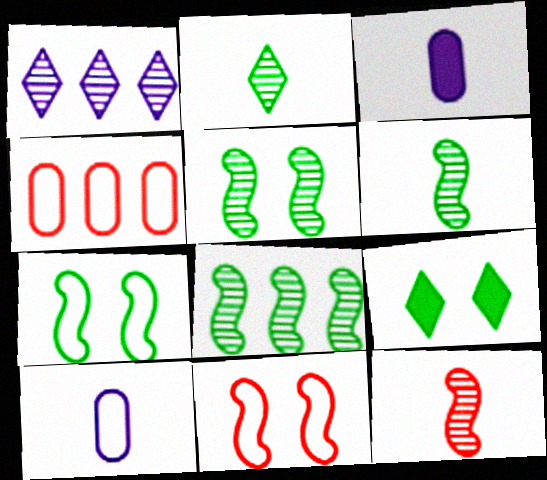[[5, 6, 8]]